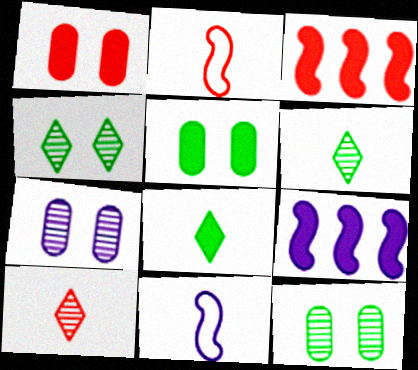[[1, 8, 9]]